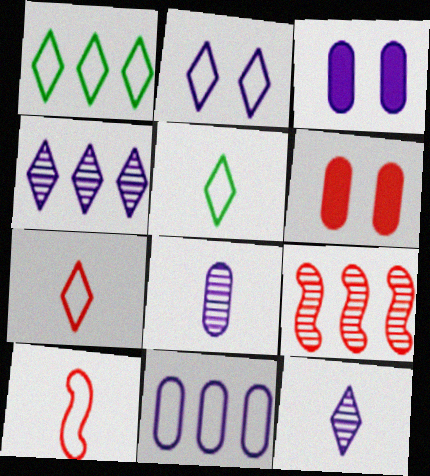[[1, 2, 7], 
[3, 5, 9], 
[3, 8, 11], 
[6, 7, 9]]